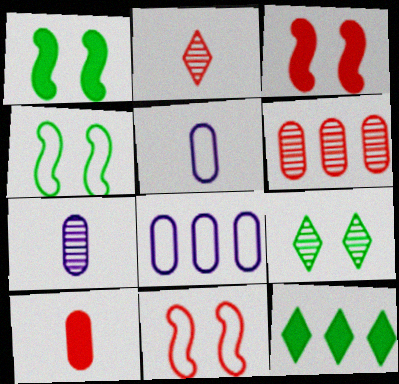[[1, 2, 8], 
[7, 11, 12]]